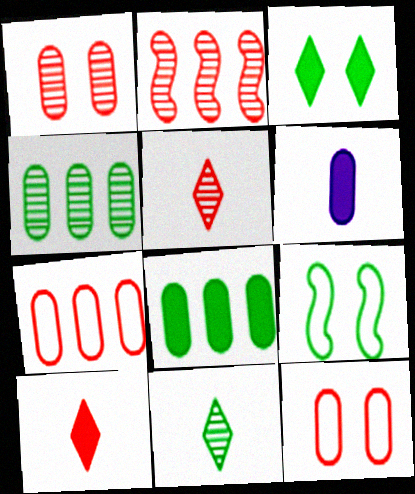[[1, 2, 5], 
[2, 10, 12], 
[4, 6, 12], 
[8, 9, 11]]